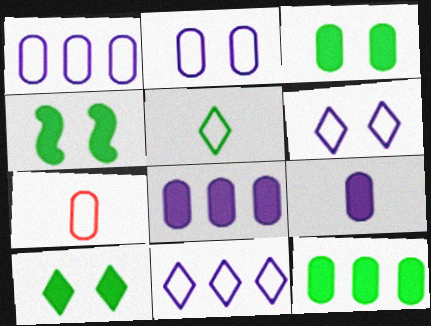[[3, 4, 10]]